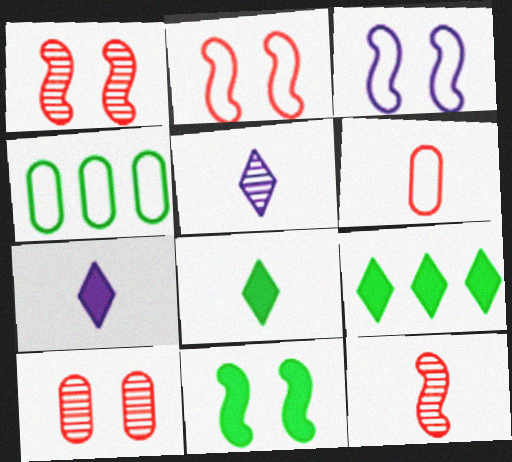[[1, 3, 11], 
[1, 4, 7]]